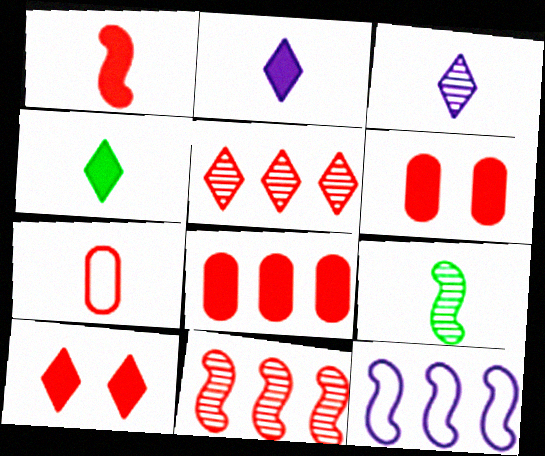[[1, 8, 10], 
[2, 7, 9], 
[7, 10, 11]]